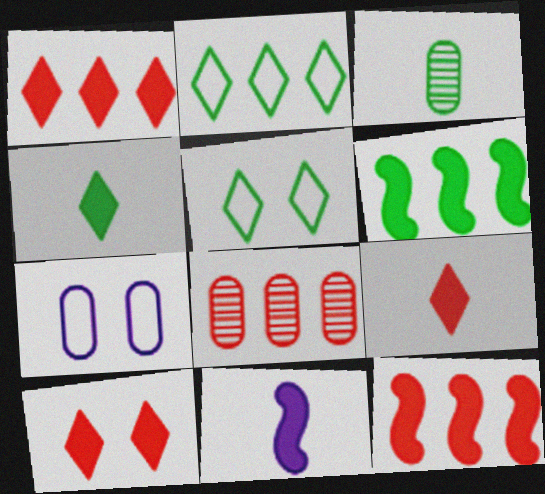[[1, 9, 10], 
[3, 5, 6], 
[5, 8, 11]]